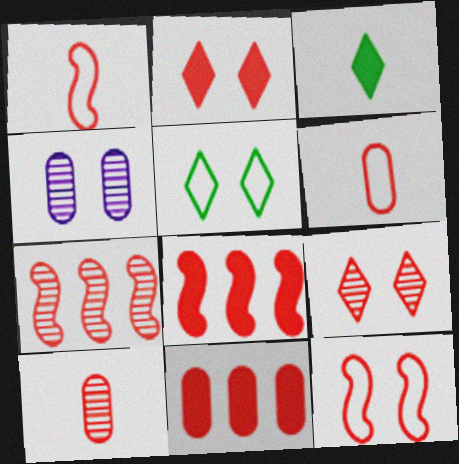[[1, 9, 11], 
[2, 6, 7], 
[6, 8, 9], 
[7, 9, 10]]